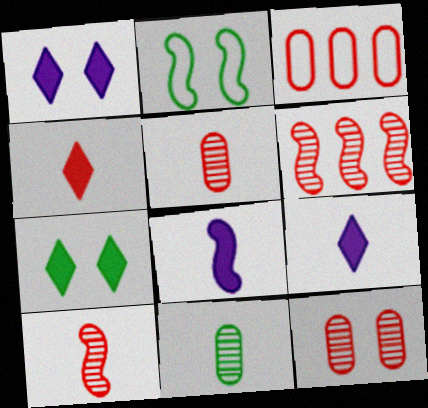[[1, 2, 12], 
[2, 6, 8]]